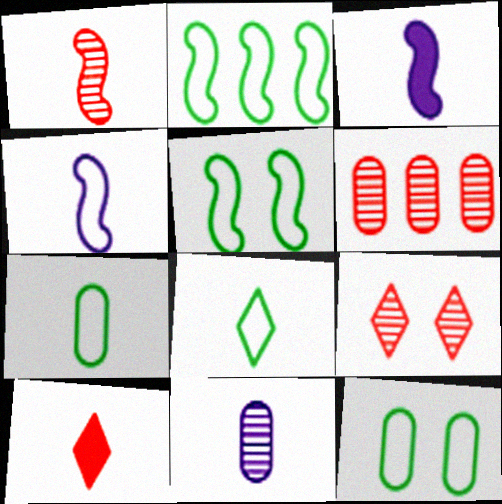[[1, 6, 9], 
[2, 8, 12]]